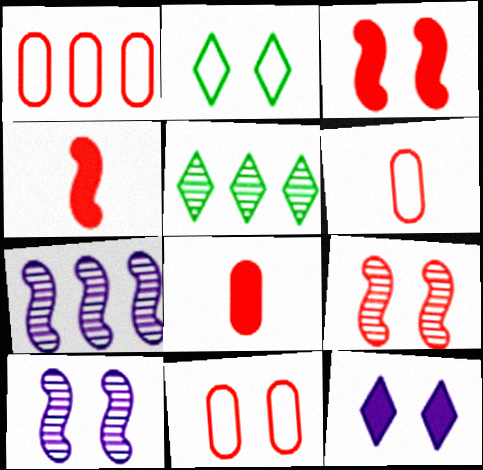[[1, 6, 11], 
[2, 7, 8]]